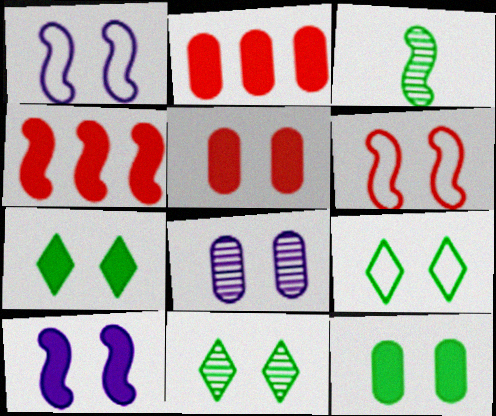[[1, 3, 4], 
[1, 5, 11], 
[5, 7, 10], 
[6, 7, 8], 
[7, 9, 11]]